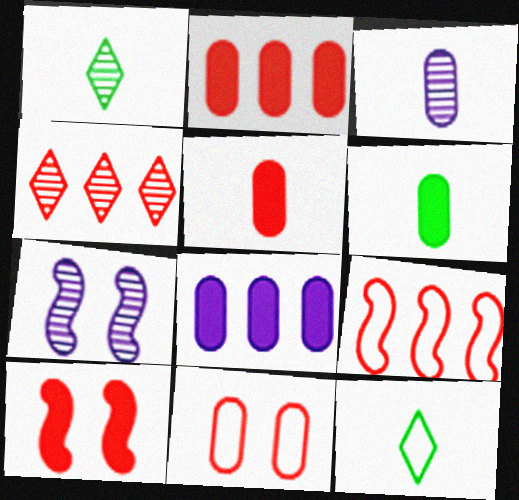[[2, 4, 9], 
[2, 7, 12]]